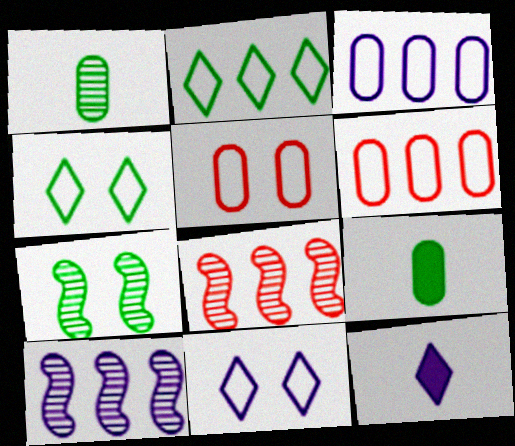[[2, 7, 9], 
[6, 7, 12], 
[8, 9, 11]]